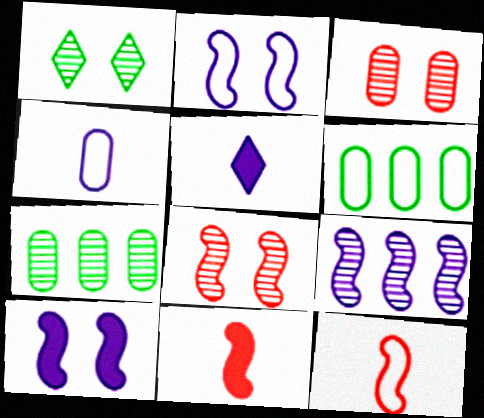[[5, 6, 8]]